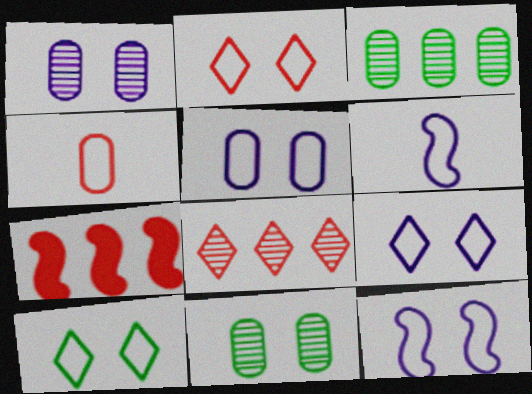[[2, 9, 10], 
[5, 9, 12]]